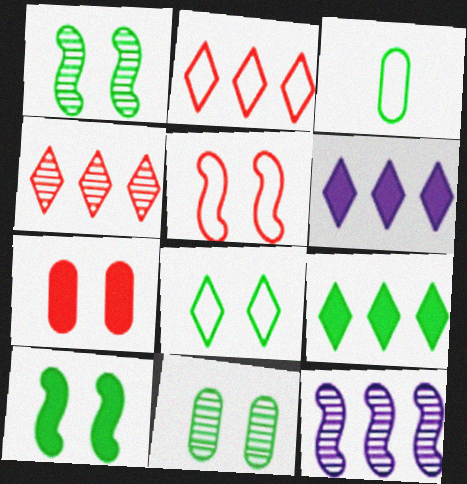[[1, 3, 9], 
[8, 10, 11]]